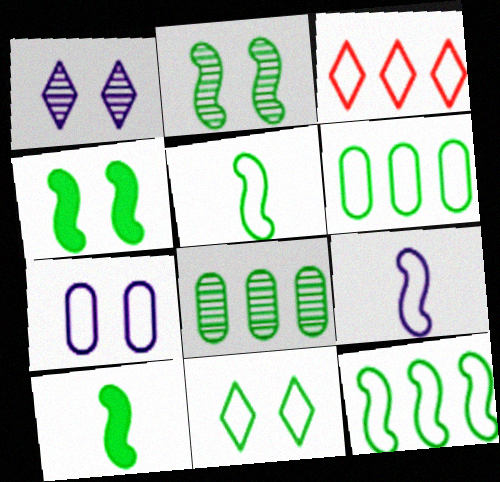[[2, 10, 12], 
[3, 5, 7], 
[5, 6, 11], 
[8, 10, 11]]